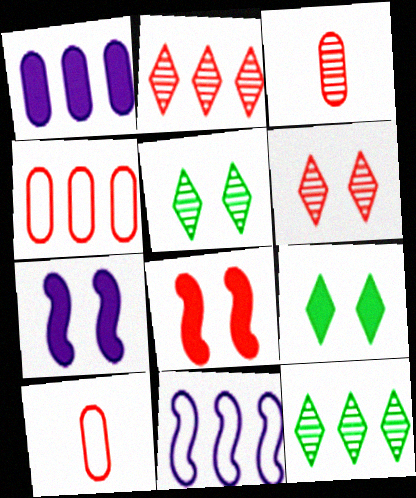[[2, 8, 10], 
[3, 9, 11], 
[7, 10, 12]]